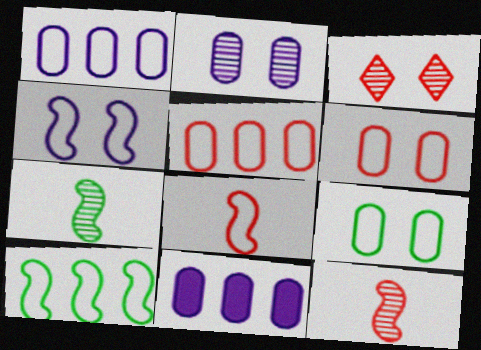[[4, 8, 10]]